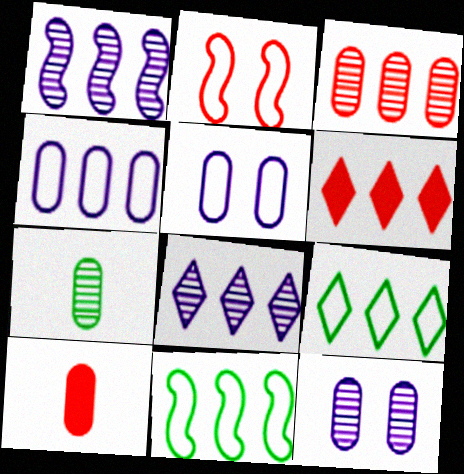[[3, 7, 12], 
[6, 8, 9]]